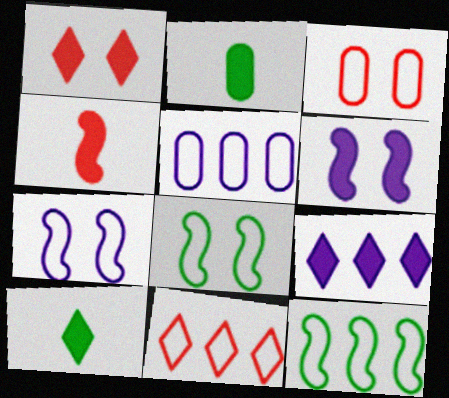[[1, 9, 10], 
[5, 11, 12]]